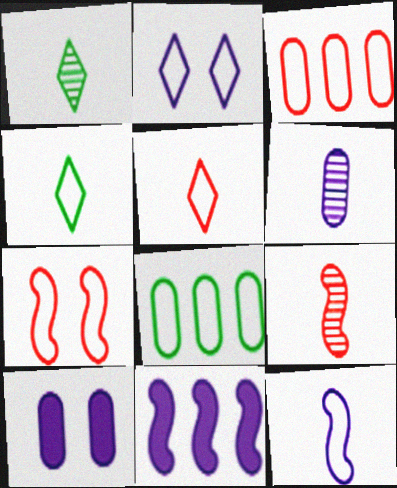[[1, 6, 9], 
[2, 6, 11], 
[3, 5, 7]]